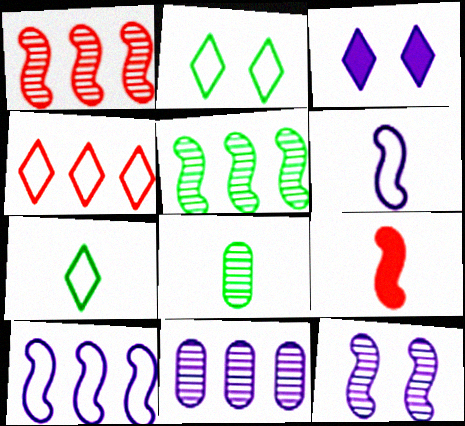[[2, 9, 11], 
[3, 6, 11]]